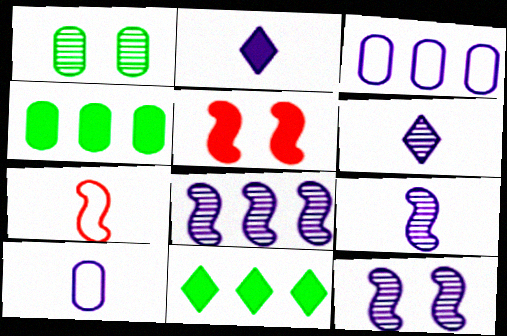[[2, 3, 12], 
[2, 4, 5], 
[2, 9, 10], 
[8, 9, 12]]